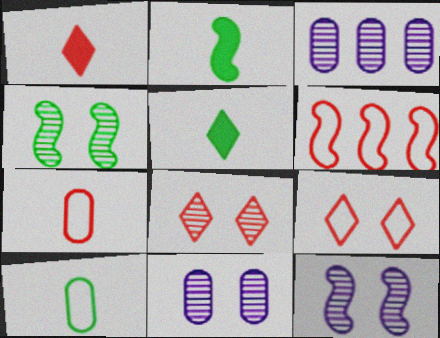[[2, 3, 9], 
[2, 6, 12], 
[4, 8, 11], 
[5, 6, 11], 
[6, 7, 9]]